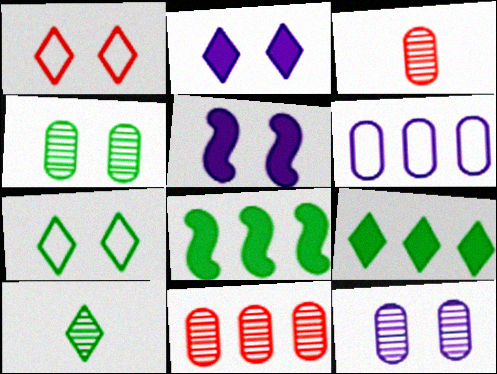[[1, 4, 5], 
[7, 9, 10]]